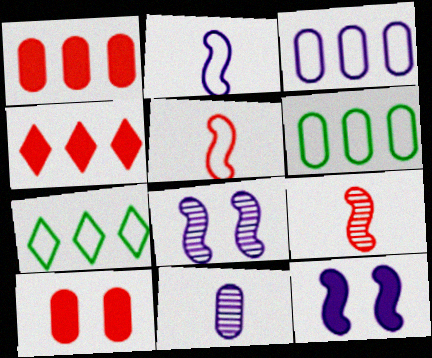[[6, 10, 11]]